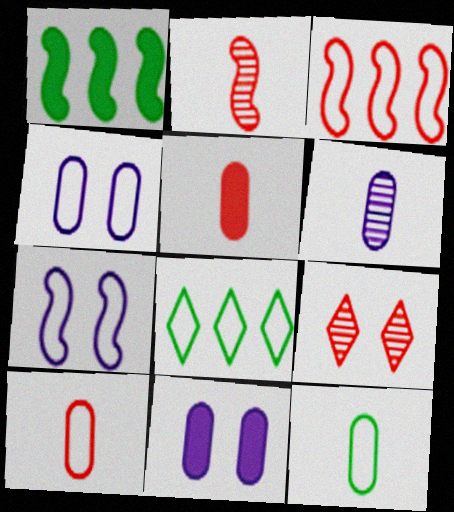[[1, 2, 7], 
[2, 8, 11], 
[3, 5, 9], 
[5, 6, 12], 
[7, 8, 10]]